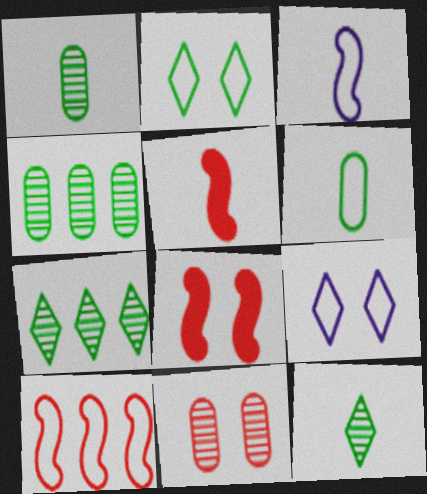[[4, 5, 9], 
[6, 9, 10]]